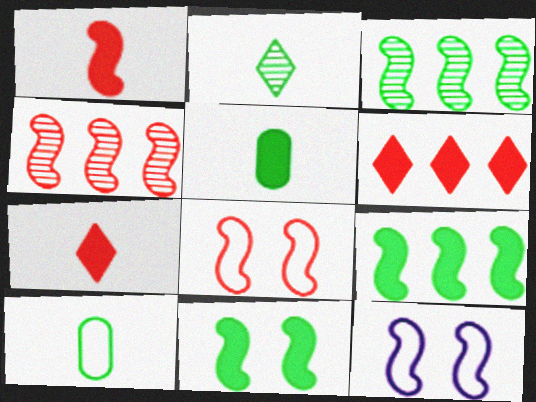[[1, 3, 12], 
[1, 4, 8]]